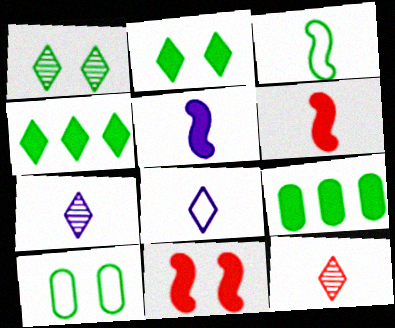[[1, 3, 9]]